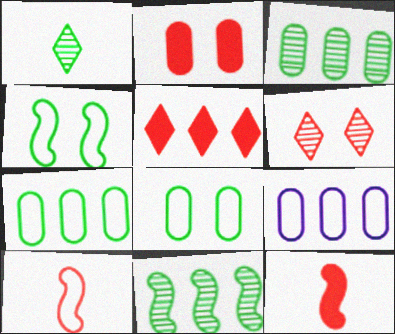[[2, 5, 12], 
[5, 9, 11]]